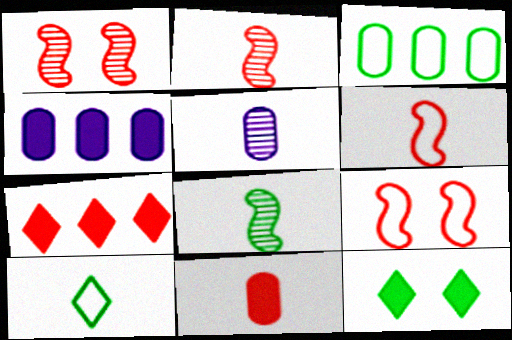[[1, 4, 10], 
[3, 8, 12]]